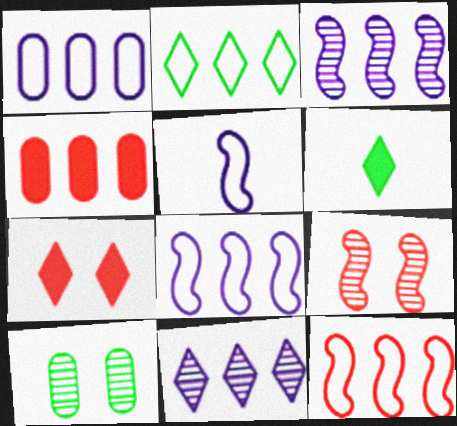[[1, 2, 12], 
[1, 6, 9], 
[2, 3, 4]]